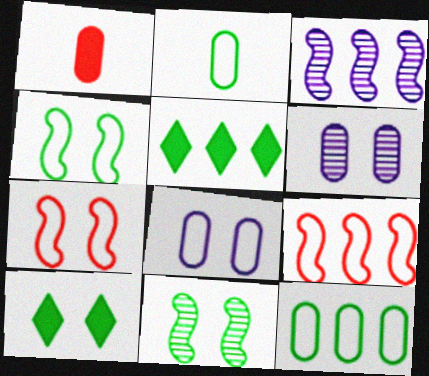[[1, 6, 12], 
[2, 5, 11], 
[6, 7, 10]]